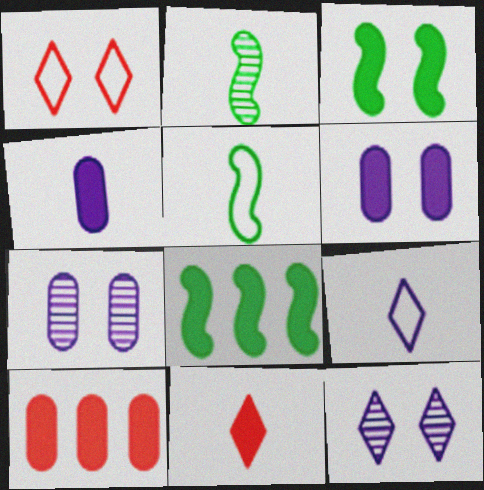[[1, 3, 7], 
[5, 10, 12], 
[6, 8, 11]]